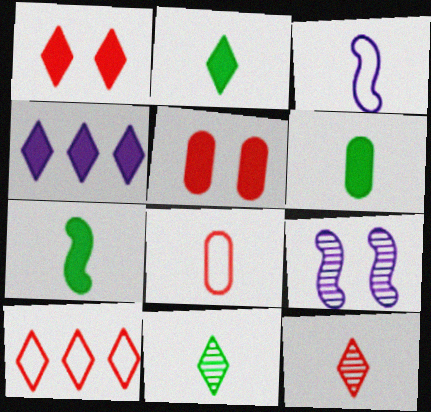[[1, 2, 4], 
[1, 10, 12], 
[2, 6, 7], 
[3, 6, 12], 
[4, 5, 7], 
[6, 9, 10]]